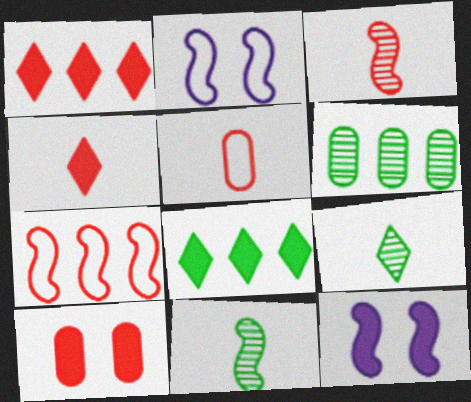[[2, 4, 6], 
[3, 4, 5], 
[7, 11, 12]]